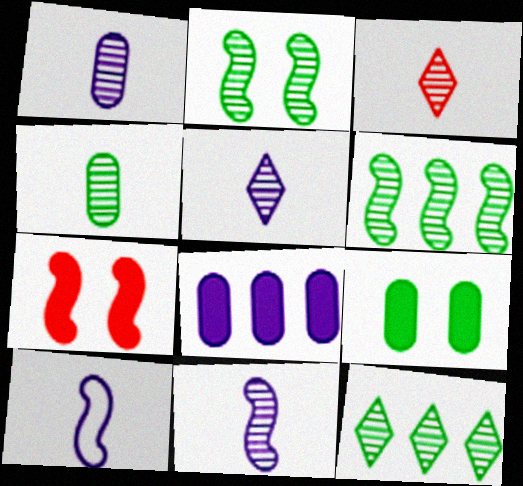[[1, 5, 11], 
[2, 4, 12], 
[3, 4, 11], 
[6, 7, 10]]